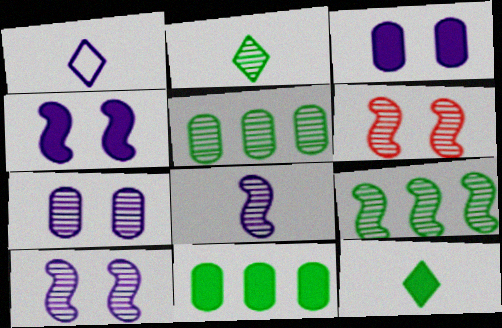[[1, 6, 11], 
[6, 8, 9]]